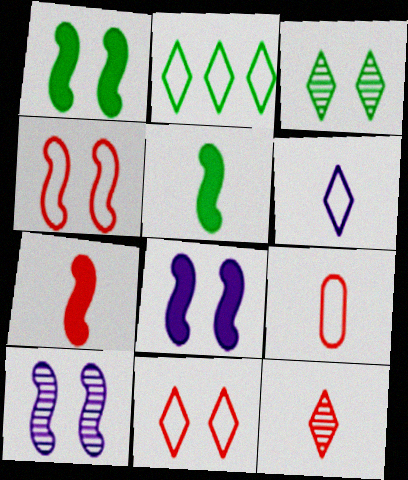[[1, 4, 10], 
[2, 6, 11], 
[7, 9, 12]]